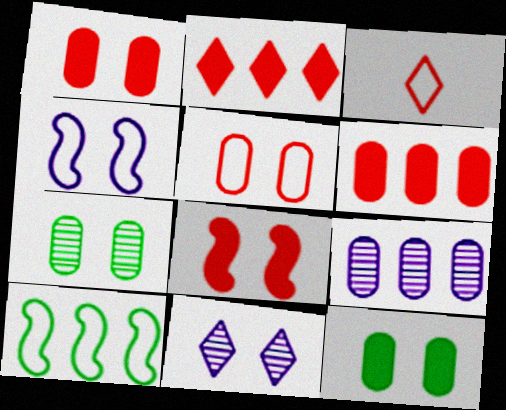[[2, 9, 10]]